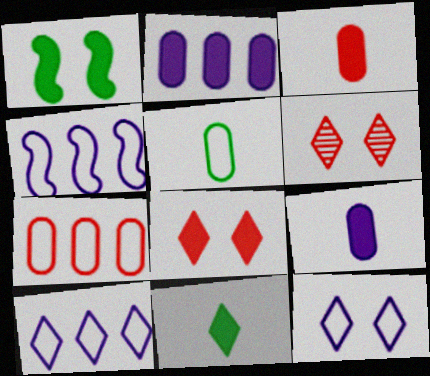[[6, 10, 11]]